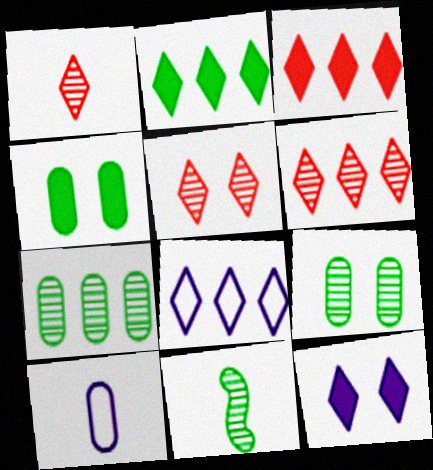[[1, 5, 6], 
[2, 6, 8]]